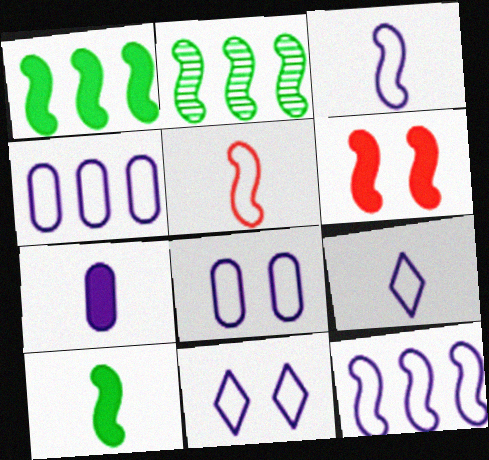[[2, 3, 6], 
[3, 4, 11], 
[8, 9, 12]]